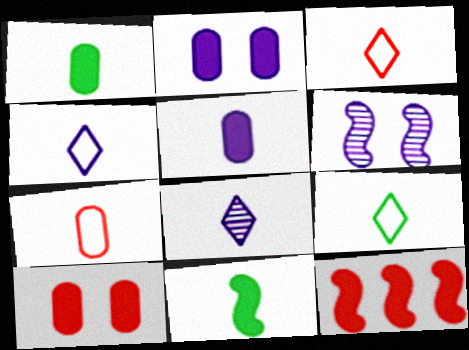[[3, 4, 9], 
[7, 8, 11]]